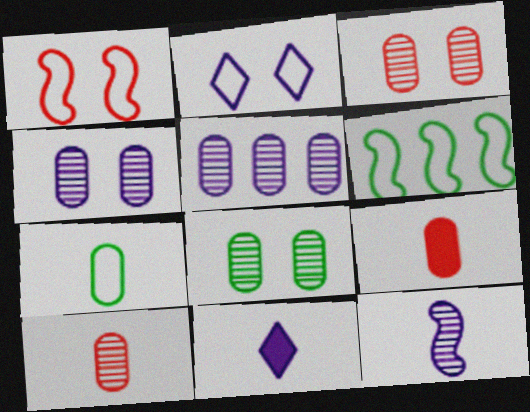[[3, 4, 8], 
[3, 6, 11], 
[5, 8, 10]]